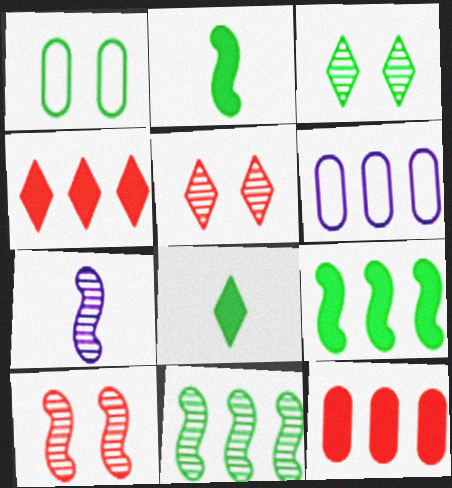[[1, 4, 7], 
[1, 8, 11], 
[2, 5, 6], 
[4, 6, 11], 
[6, 8, 10], 
[7, 10, 11]]